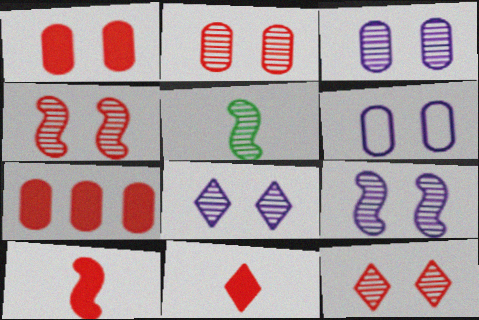[[2, 4, 12], 
[3, 8, 9]]